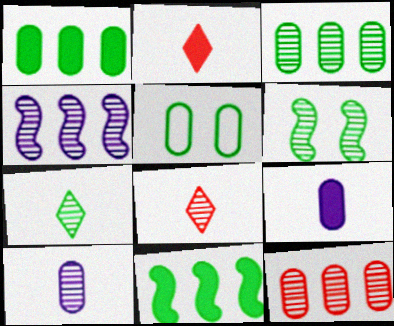[[2, 4, 5], 
[3, 6, 7], 
[5, 7, 11], 
[5, 9, 12]]